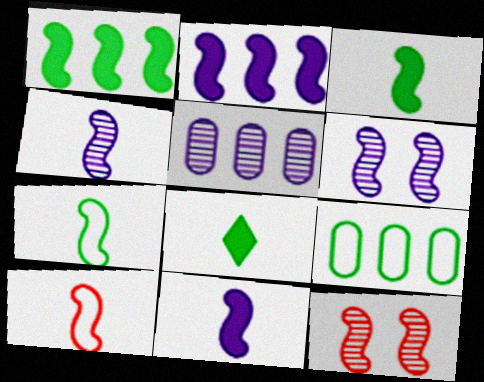[[1, 6, 10], 
[2, 7, 12], 
[3, 4, 10]]